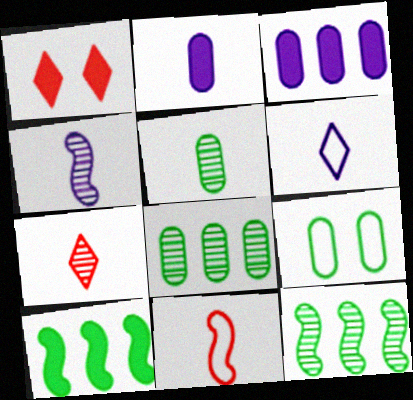[[1, 2, 10], 
[2, 4, 6], 
[4, 5, 7]]